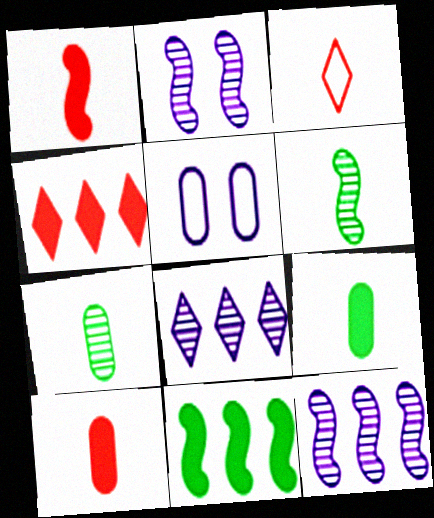[[4, 5, 6]]